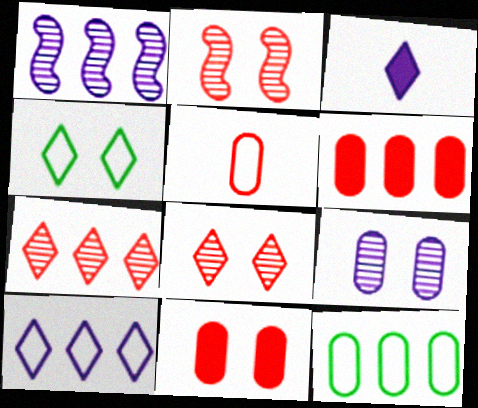[[2, 3, 12], 
[3, 4, 7]]